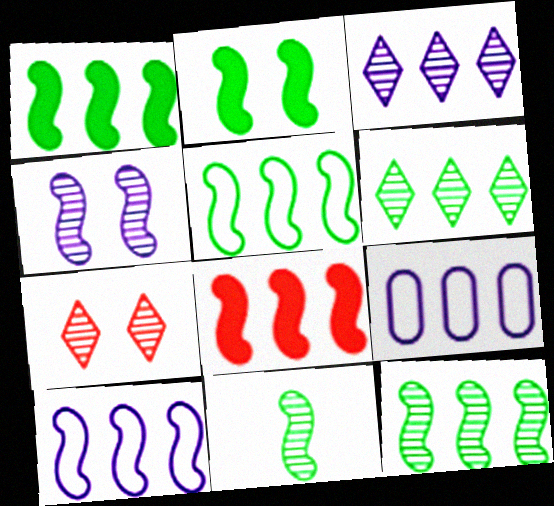[[1, 5, 12], 
[2, 5, 11], 
[6, 8, 9], 
[8, 10, 12]]